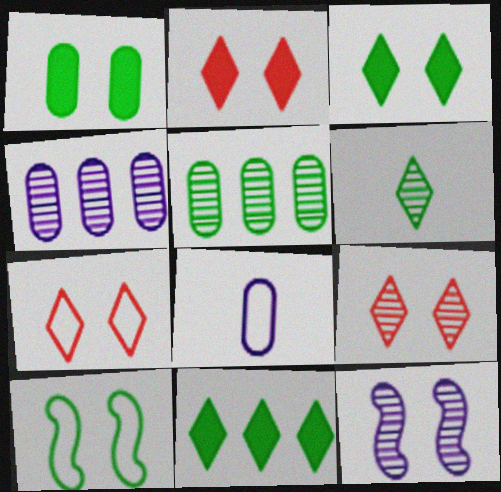[[1, 7, 12], 
[2, 7, 9]]